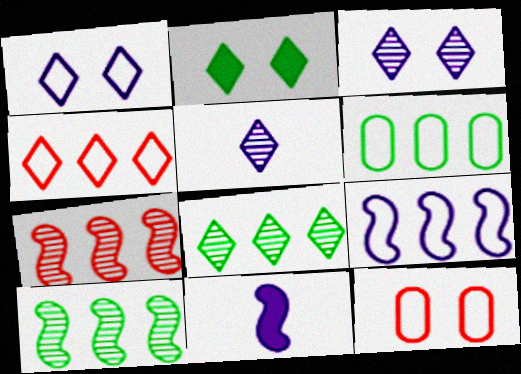[[2, 4, 5], 
[4, 6, 9], 
[8, 11, 12]]